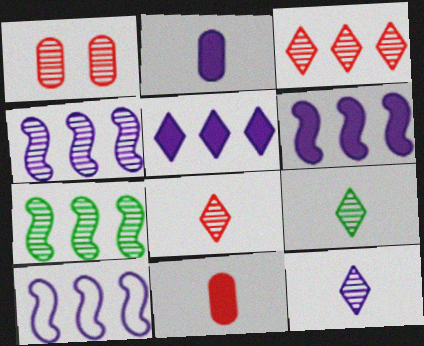[[1, 4, 9], 
[1, 7, 12], 
[4, 6, 10], 
[8, 9, 12]]